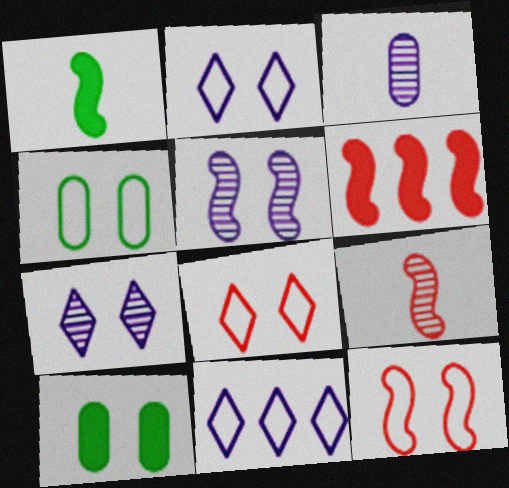[[2, 4, 12], 
[5, 8, 10], 
[6, 9, 12], 
[7, 10, 12], 
[9, 10, 11]]